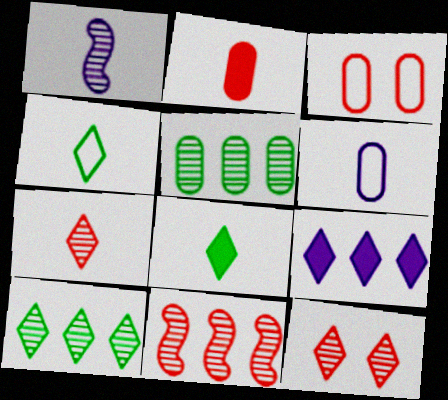[[1, 2, 4], 
[1, 5, 12], 
[4, 9, 12]]